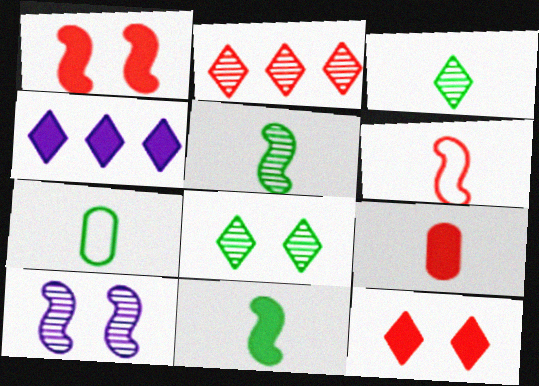[[3, 7, 11]]